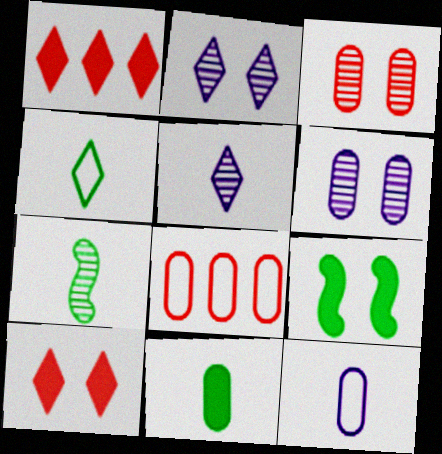[[1, 2, 4], 
[4, 7, 11], 
[5, 8, 9], 
[6, 8, 11]]